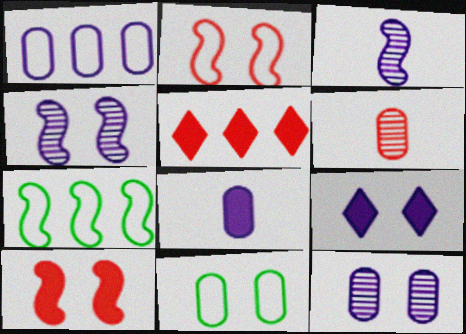[[1, 3, 9], 
[1, 8, 12], 
[2, 5, 6], 
[3, 5, 11], 
[3, 7, 10], 
[6, 7, 9]]